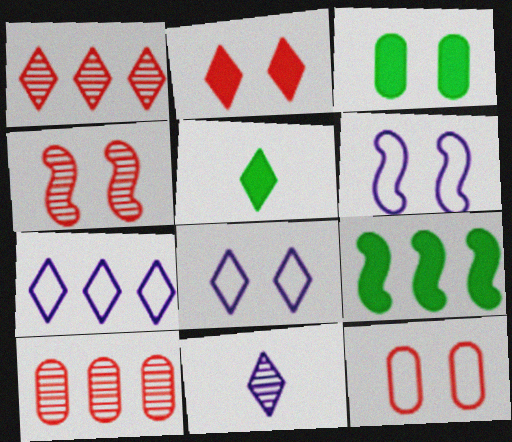[[1, 5, 8], 
[2, 4, 12], 
[3, 4, 8], 
[3, 5, 9], 
[5, 6, 10], 
[7, 9, 10], 
[9, 11, 12]]